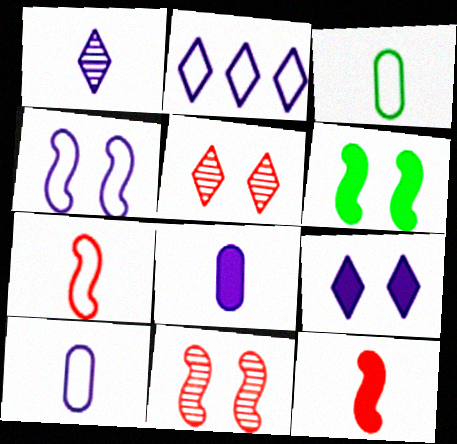[[1, 2, 9], 
[1, 3, 12], 
[2, 4, 10], 
[4, 6, 11]]